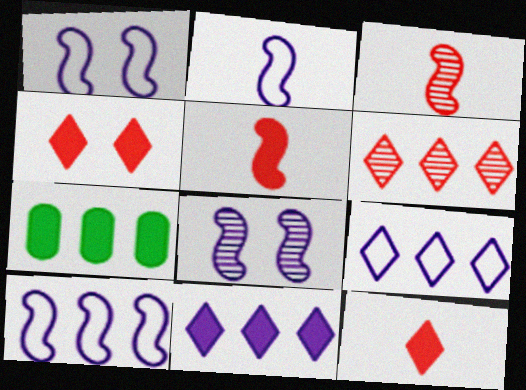[[1, 2, 10], 
[6, 7, 10]]